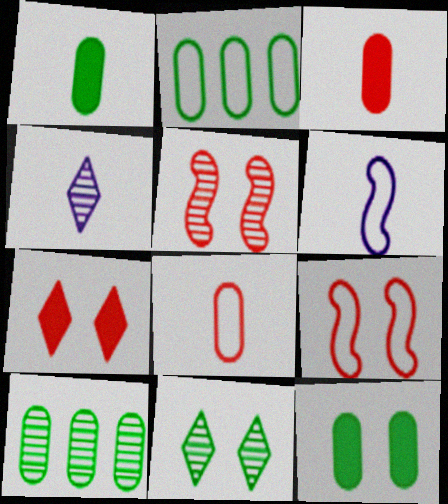[[4, 5, 10], 
[6, 7, 10]]